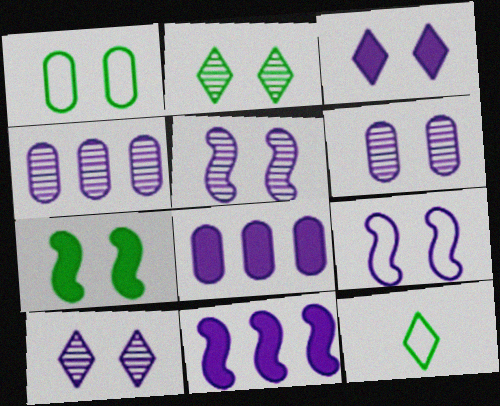[[1, 2, 7], 
[3, 6, 9], 
[5, 6, 10]]